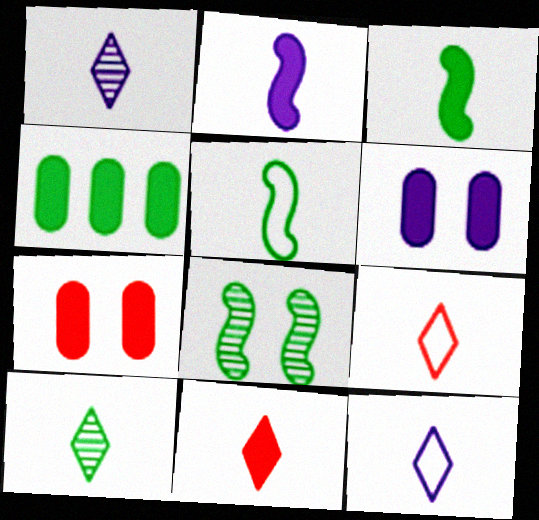[[10, 11, 12]]